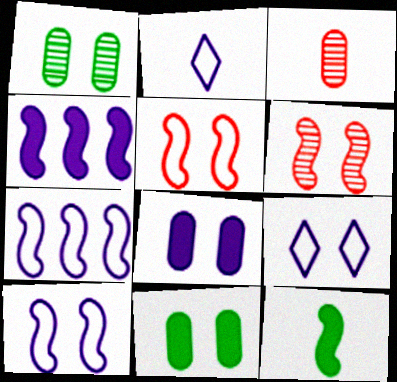[[2, 3, 12], 
[6, 7, 12], 
[6, 9, 11]]